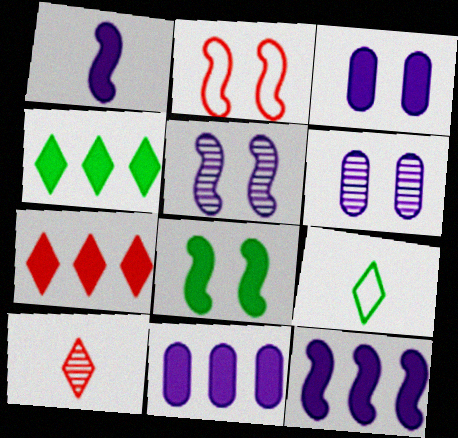[[2, 5, 8]]